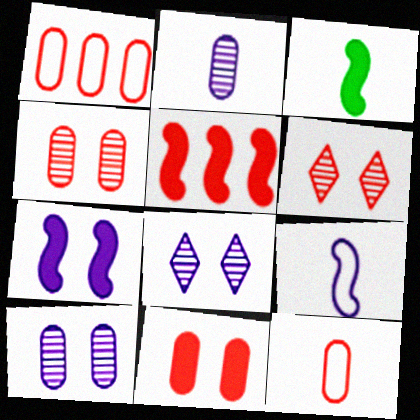[[1, 3, 8], 
[3, 5, 7], 
[5, 6, 12]]